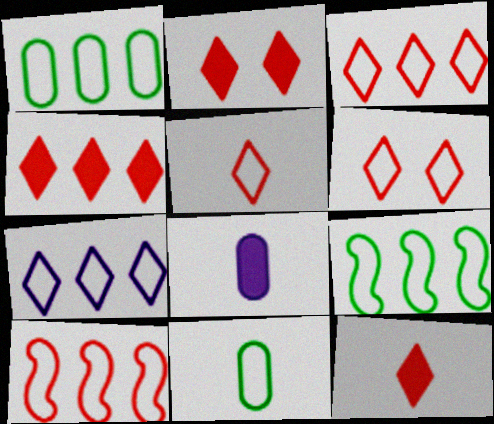[[1, 7, 10], 
[2, 4, 12], 
[3, 5, 6]]